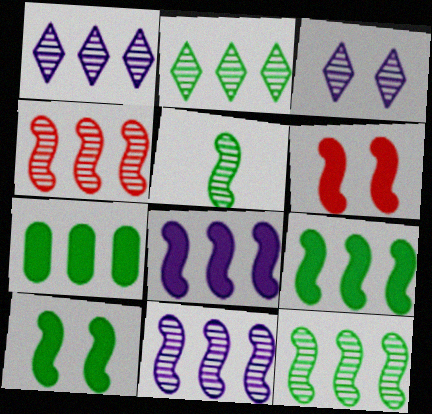[[4, 11, 12]]